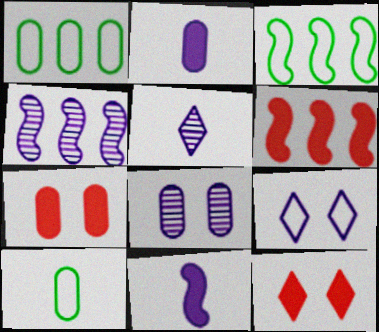[[2, 4, 9], 
[3, 4, 6], 
[3, 5, 7], 
[4, 5, 8], 
[4, 10, 12]]